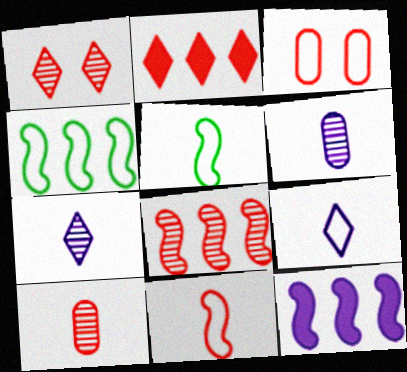[[1, 8, 10], 
[3, 4, 9], 
[4, 8, 12]]